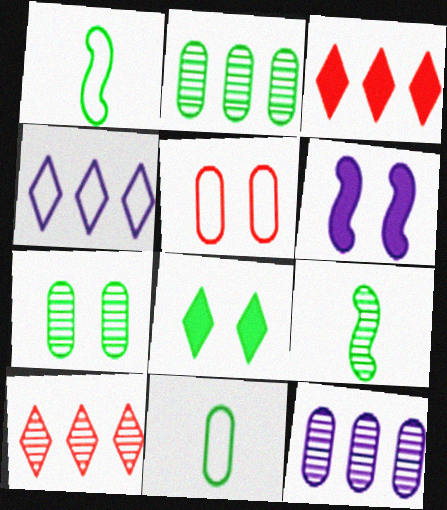[[1, 2, 8], 
[1, 4, 5], 
[6, 10, 11]]